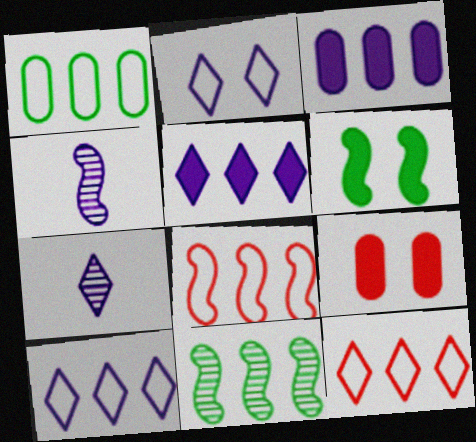[[1, 8, 10], 
[2, 3, 4], 
[2, 5, 7], 
[3, 11, 12], 
[4, 6, 8]]